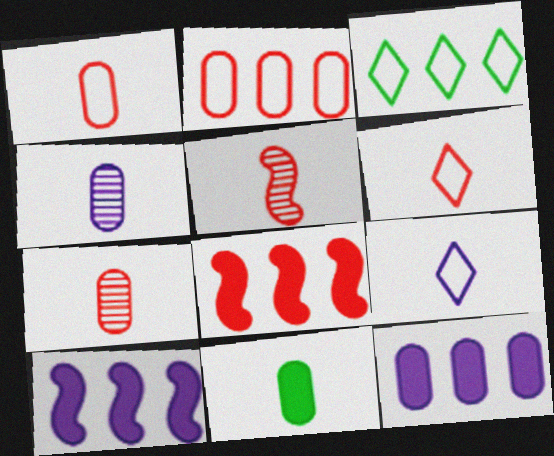[[1, 4, 11], 
[5, 9, 11]]